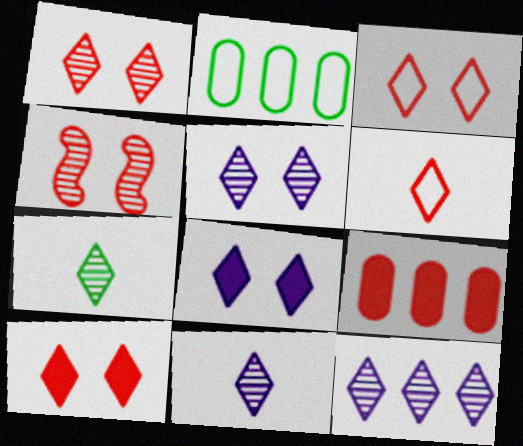[[1, 3, 10], 
[1, 7, 12], 
[4, 6, 9], 
[5, 11, 12]]